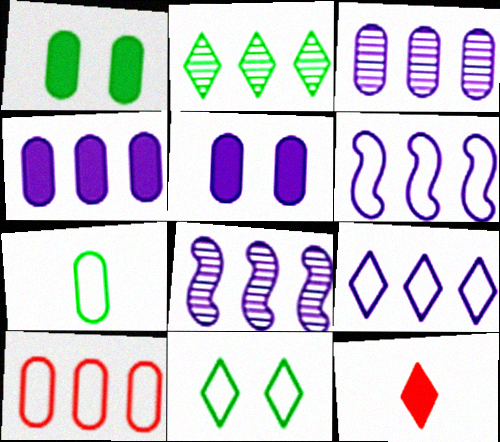[[4, 8, 9]]